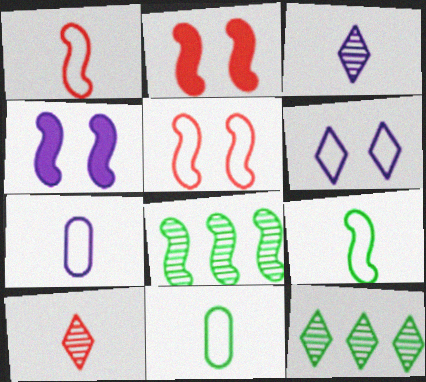[[1, 4, 8], 
[2, 7, 12]]